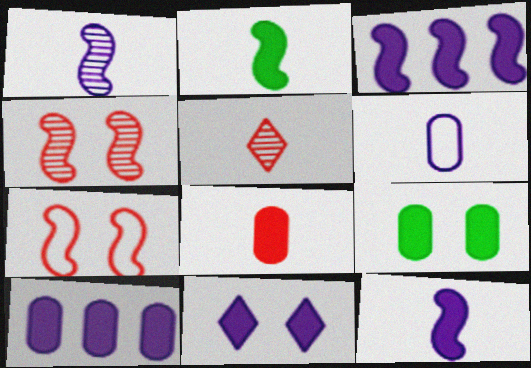[[2, 5, 6], 
[8, 9, 10], 
[10, 11, 12]]